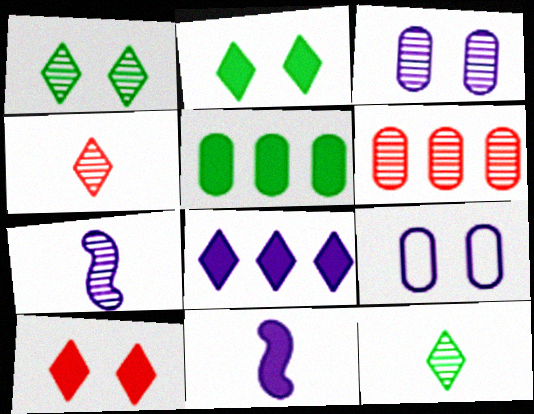[[1, 6, 7], 
[5, 10, 11], 
[7, 8, 9]]